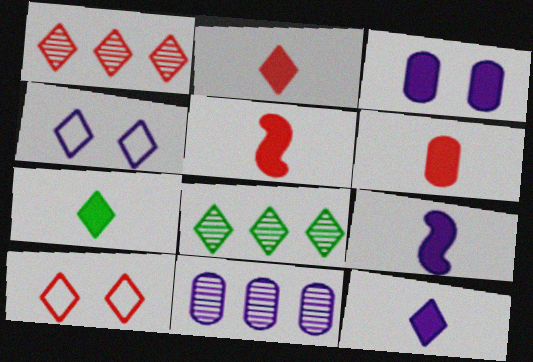[[1, 2, 10], 
[1, 4, 7], 
[2, 4, 8], 
[2, 5, 6], 
[2, 7, 12], 
[4, 9, 11], 
[6, 7, 9], 
[8, 10, 12]]